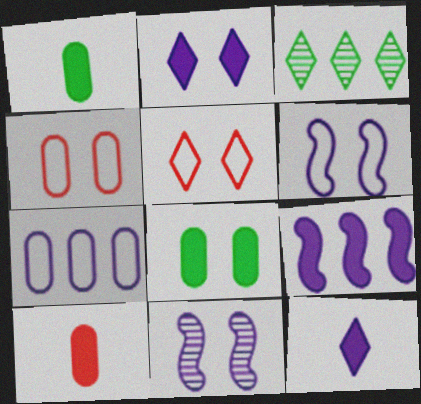[[3, 5, 12], 
[3, 6, 10], 
[5, 8, 11], 
[7, 11, 12]]